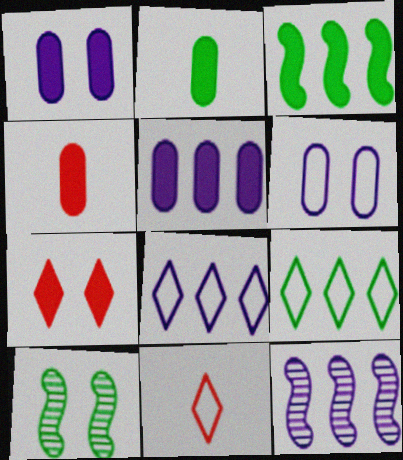[[2, 9, 10], 
[4, 8, 10], 
[5, 8, 12], 
[5, 10, 11], 
[6, 7, 10]]